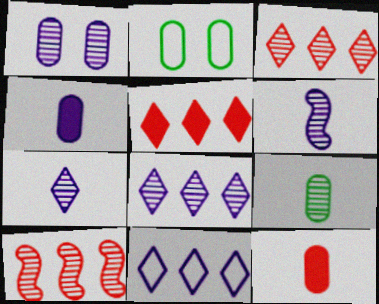[[1, 6, 8], 
[2, 5, 6]]